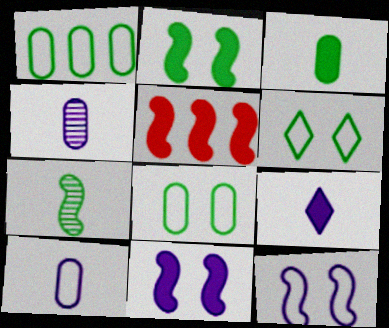[[4, 5, 6], 
[5, 7, 12]]